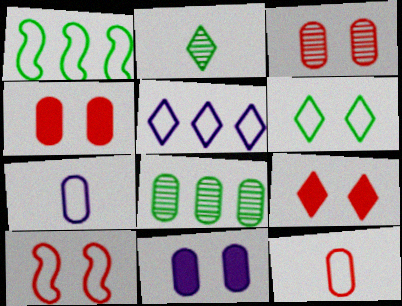[[2, 5, 9], 
[3, 9, 10], 
[4, 7, 8], 
[8, 11, 12]]